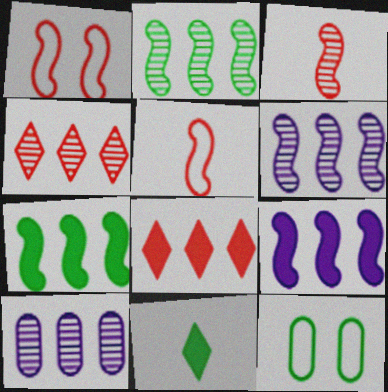[[1, 10, 11], 
[2, 4, 10], 
[2, 11, 12]]